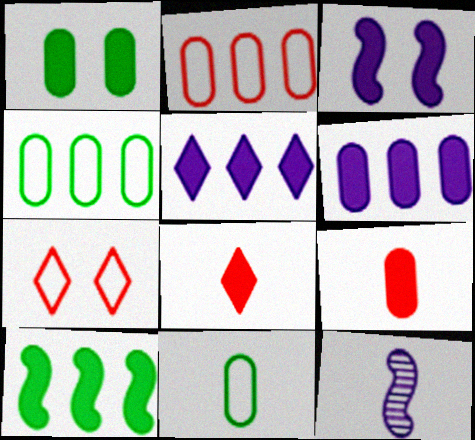[[1, 6, 9], 
[8, 11, 12]]